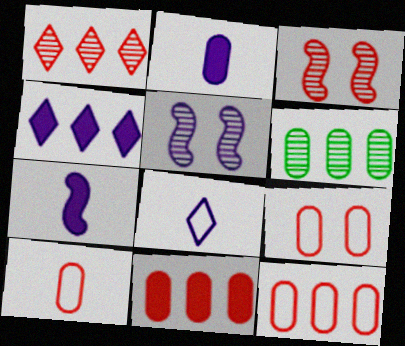[[2, 6, 9], 
[9, 10, 12]]